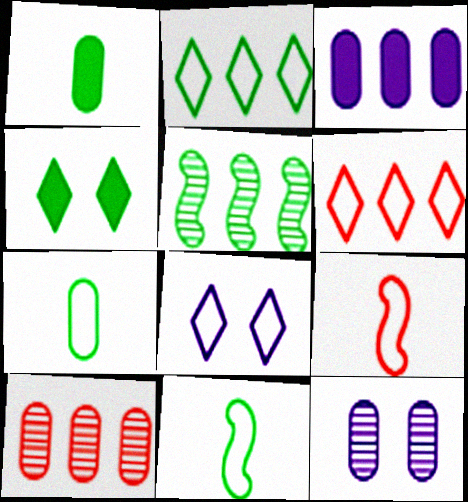[[3, 5, 6], 
[4, 5, 7]]